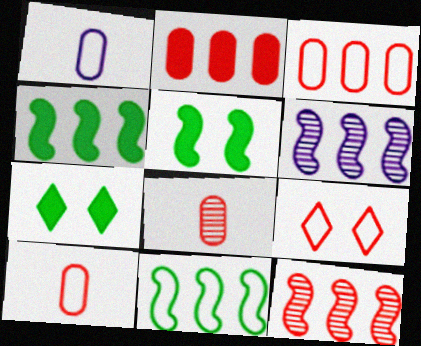[[1, 7, 12], 
[1, 9, 11], 
[6, 7, 10]]